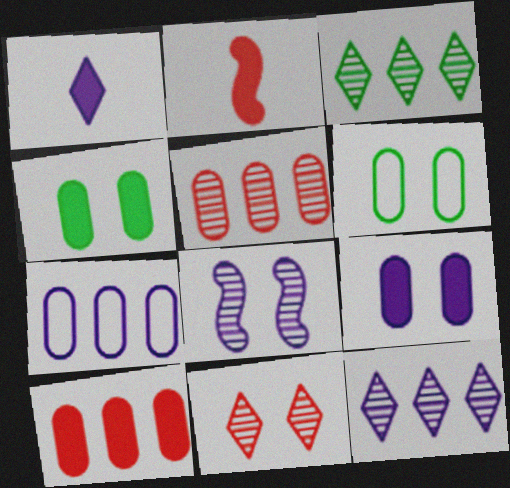[[1, 7, 8], 
[2, 6, 12]]